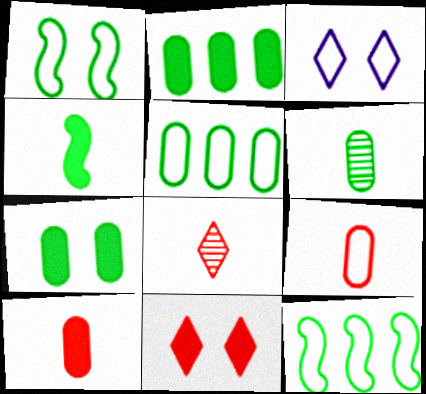[[3, 9, 12], 
[5, 6, 7]]